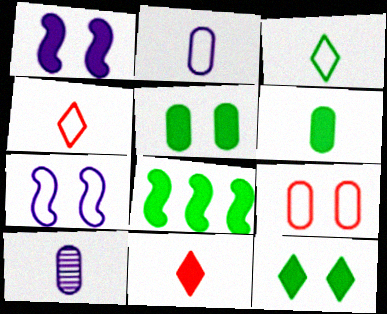[[6, 8, 12]]